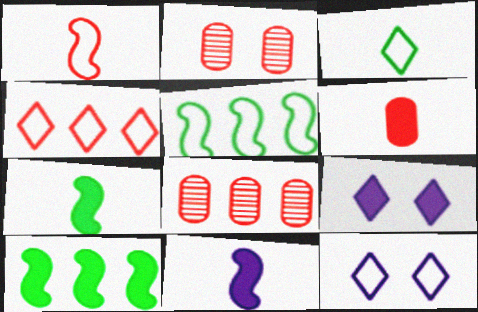[[3, 4, 12], 
[6, 9, 10], 
[7, 8, 12]]